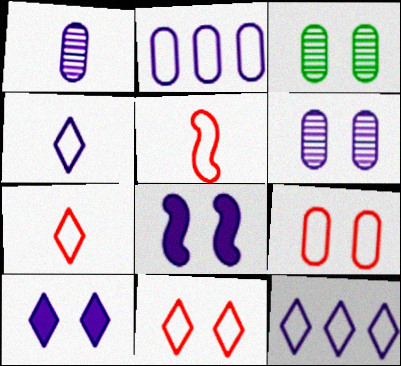[[1, 8, 12], 
[3, 8, 11]]